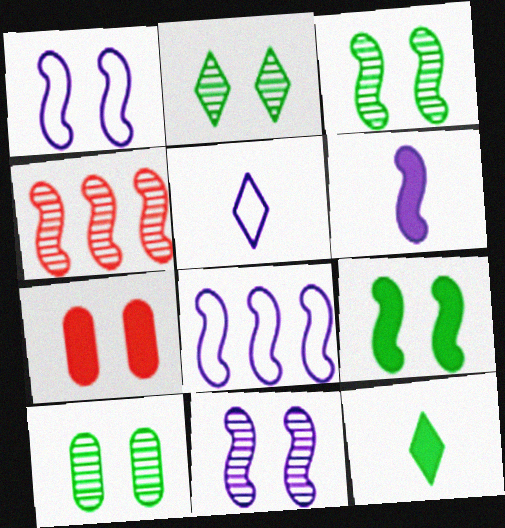[[1, 2, 7], 
[2, 3, 10], 
[6, 8, 11]]